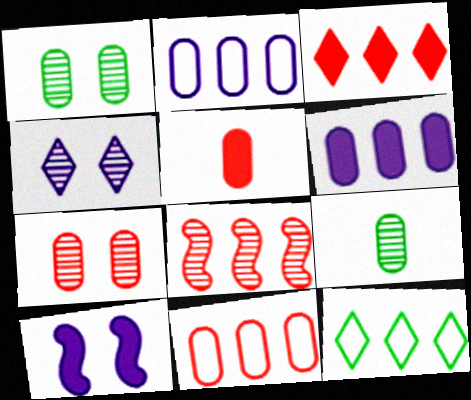[[1, 2, 5], 
[3, 8, 11], 
[4, 8, 9], 
[5, 7, 11], 
[6, 8, 12]]